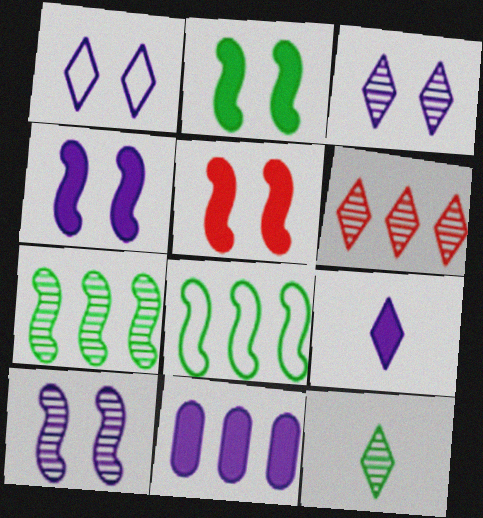[[2, 4, 5], 
[3, 6, 12], 
[4, 9, 11], 
[6, 8, 11]]